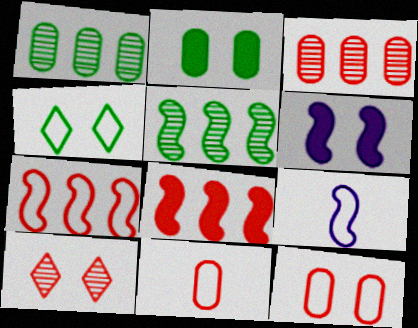[[8, 10, 11]]